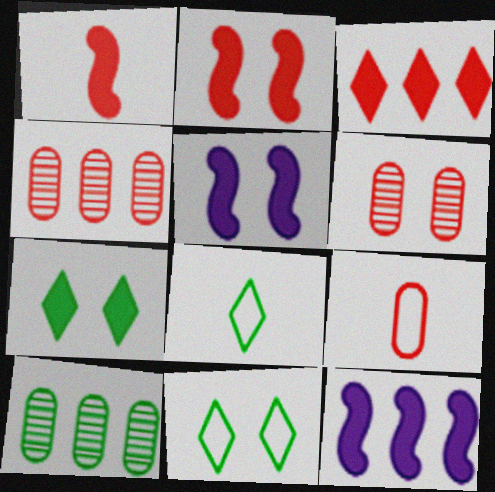[[4, 5, 8], 
[5, 6, 11], 
[6, 8, 12]]